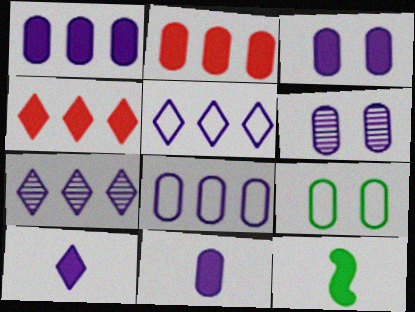[[1, 3, 11], 
[3, 4, 12], 
[6, 8, 11]]